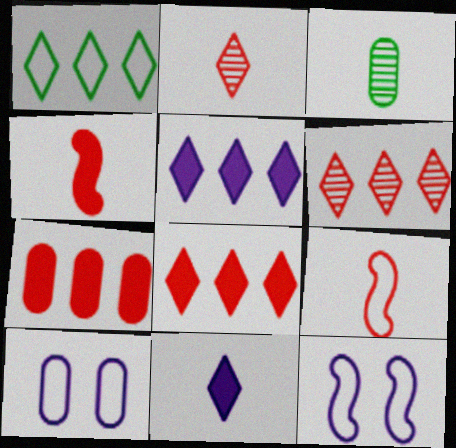[[1, 5, 6], 
[1, 9, 10], 
[3, 7, 10], 
[3, 8, 12], 
[3, 9, 11]]